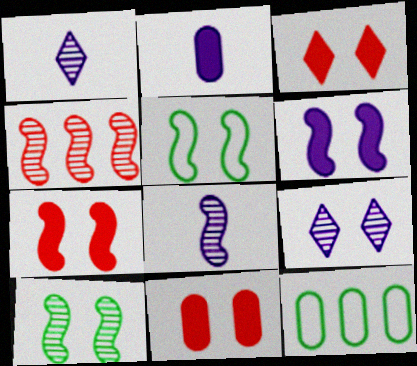[[1, 7, 12], 
[3, 7, 11], 
[3, 8, 12], 
[4, 8, 10], 
[5, 9, 11]]